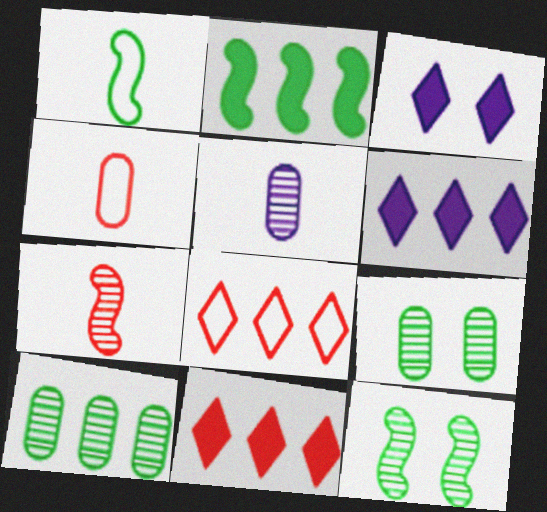[[1, 2, 12], 
[4, 6, 12]]